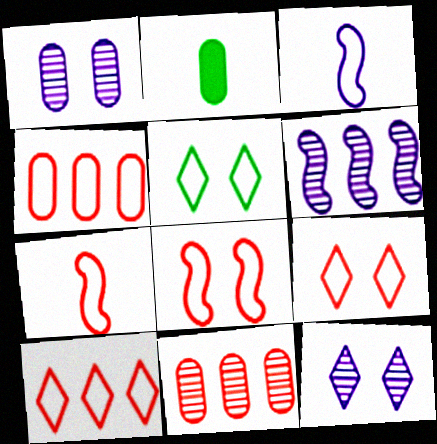[[1, 2, 4], 
[2, 6, 9], 
[3, 4, 5], 
[4, 7, 9]]